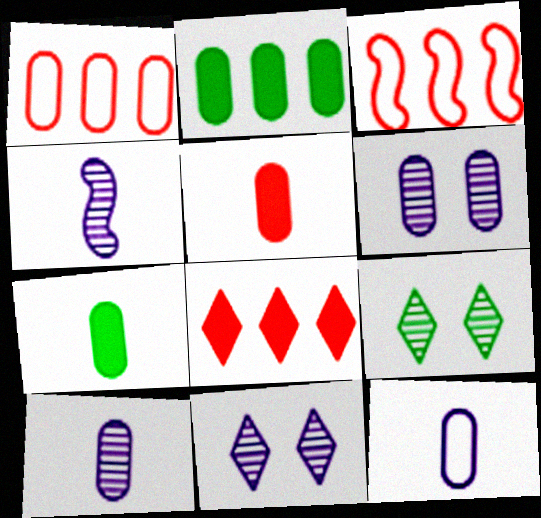[[1, 6, 7], 
[3, 7, 11]]